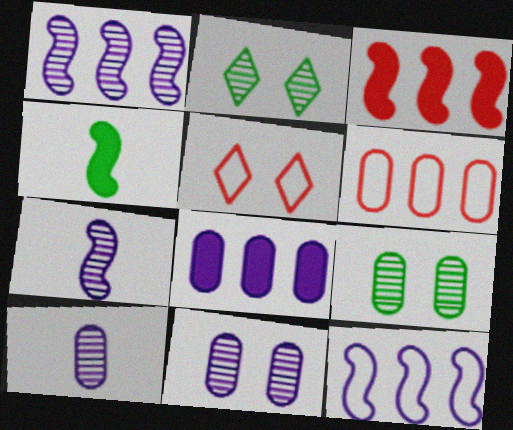[]